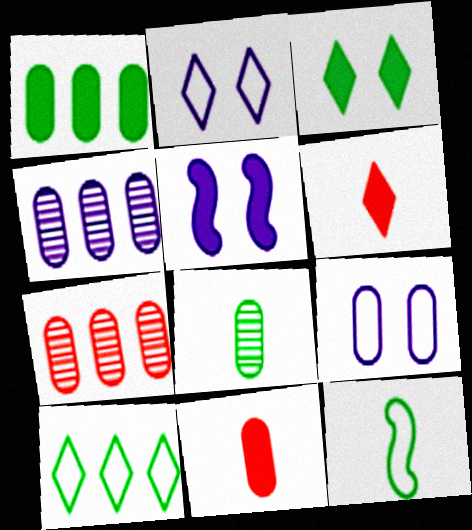[[1, 5, 6]]